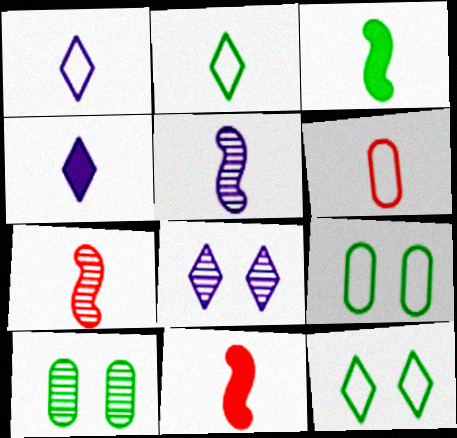[]